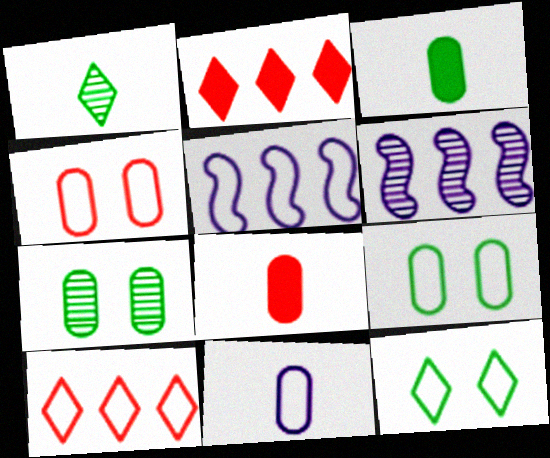[[6, 8, 12]]